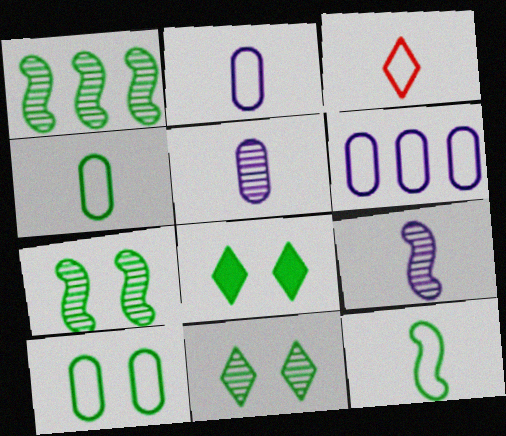[[1, 4, 8], 
[2, 3, 12], 
[7, 8, 10]]